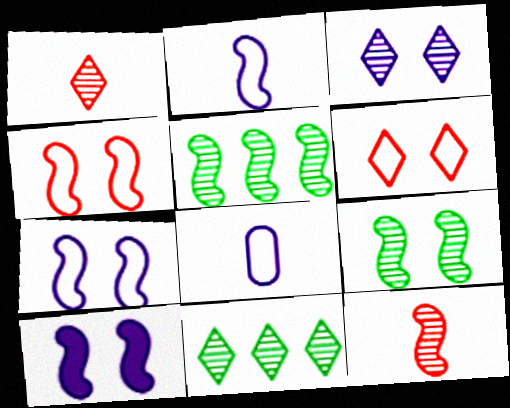[[1, 3, 11], 
[4, 9, 10]]